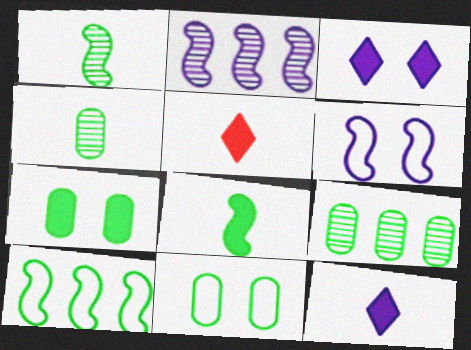[[2, 5, 11], 
[5, 6, 9]]